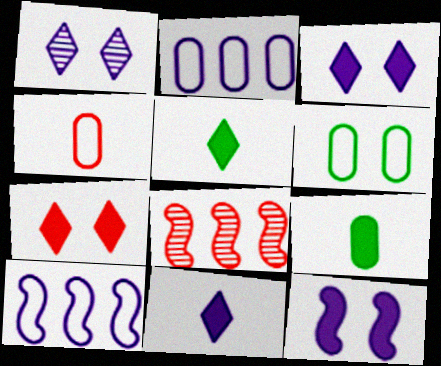[[2, 4, 6], 
[4, 7, 8], 
[6, 8, 11]]